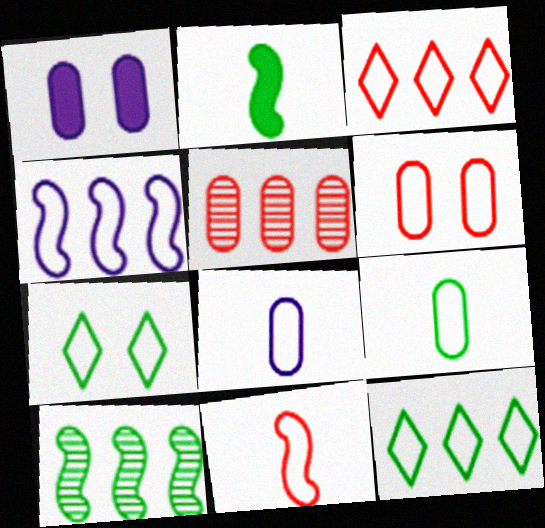[[1, 5, 9], 
[3, 6, 11]]